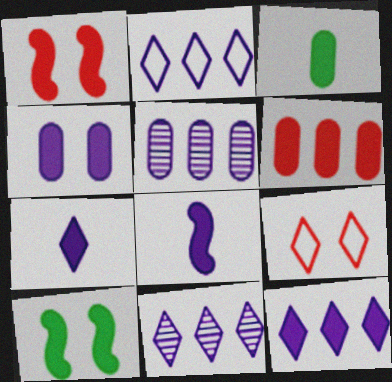[[1, 3, 12], 
[2, 11, 12], 
[3, 4, 6], 
[4, 8, 12], 
[6, 7, 10]]